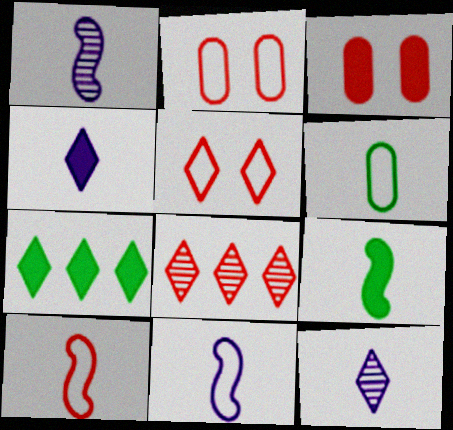[[1, 2, 7], 
[1, 9, 10], 
[3, 8, 10], 
[5, 7, 12]]